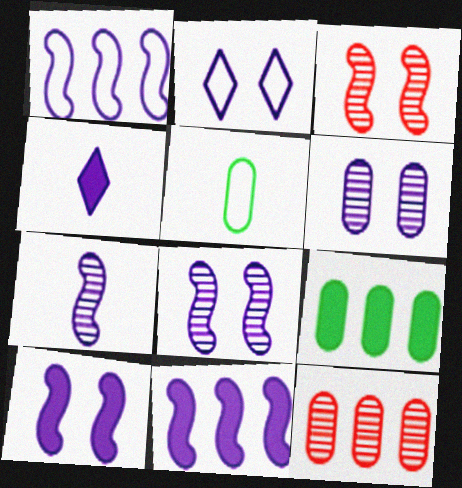[[1, 4, 6], 
[1, 7, 10], 
[2, 6, 10]]